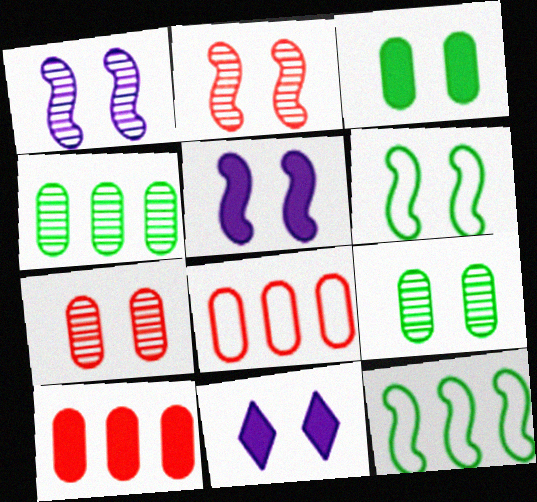[[2, 5, 6], 
[6, 7, 11]]